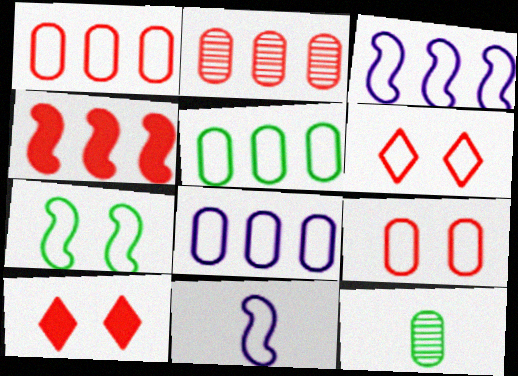[[1, 5, 8], 
[3, 10, 12], 
[5, 6, 11]]